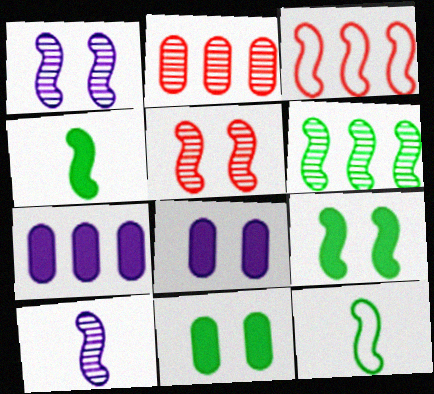[[1, 3, 4], 
[3, 9, 10], 
[5, 6, 10], 
[6, 9, 12]]